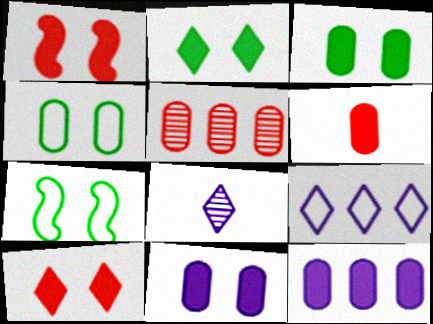[[1, 2, 11], 
[3, 6, 12]]